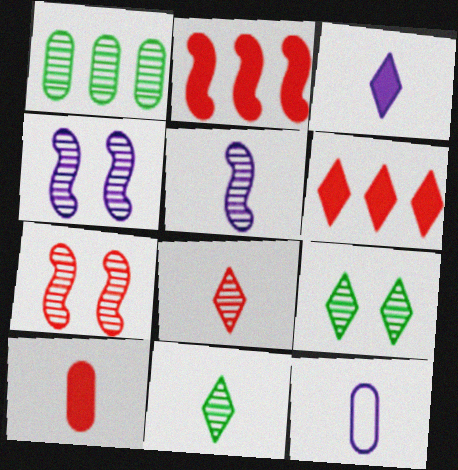[[1, 4, 8], 
[2, 9, 12], 
[3, 5, 12]]